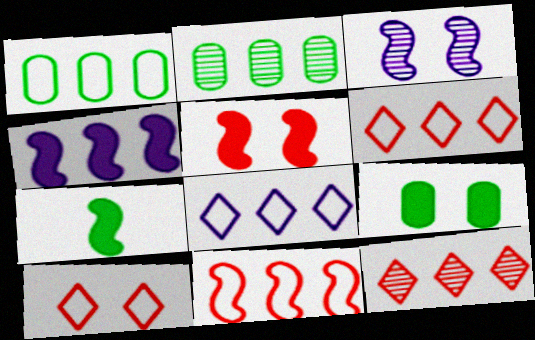[[1, 4, 12], 
[1, 8, 11], 
[2, 4, 6], 
[3, 7, 11], 
[3, 9, 10], 
[4, 5, 7]]